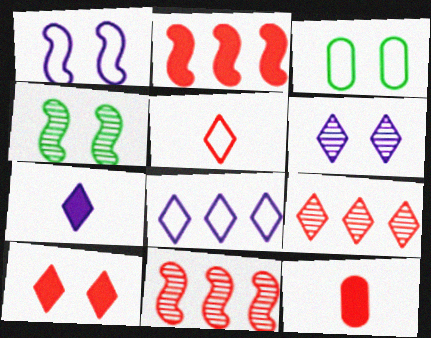[[2, 10, 12], 
[3, 7, 11], 
[4, 8, 12], 
[5, 9, 10], 
[6, 7, 8]]